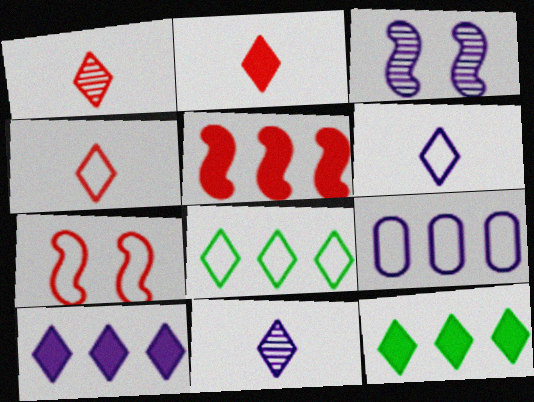[[1, 2, 4]]